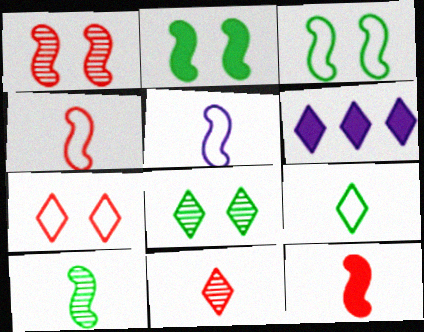[[5, 10, 12]]